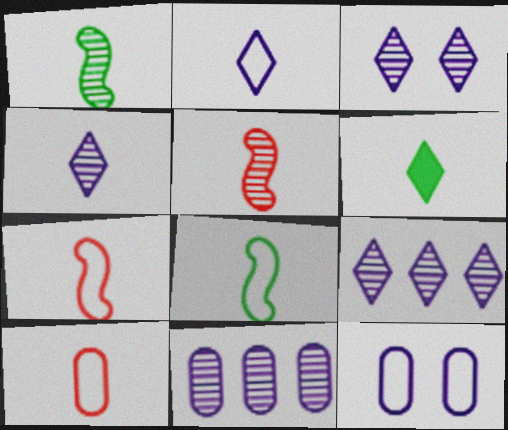[[2, 8, 10], 
[3, 4, 9]]